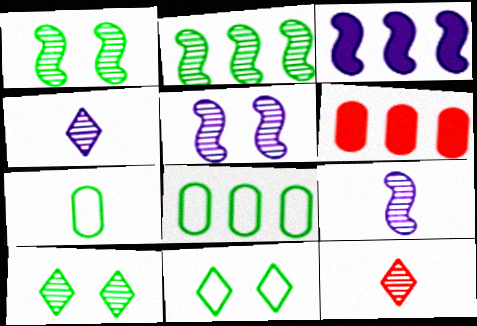[[6, 9, 11]]